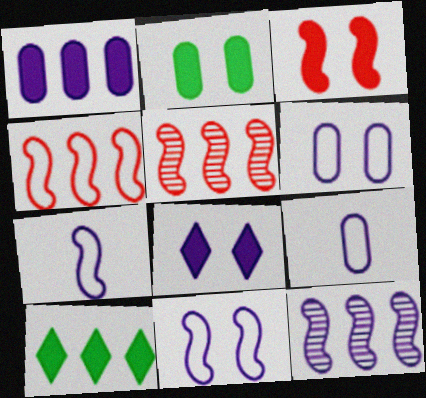[[2, 3, 8], 
[8, 9, 12]]